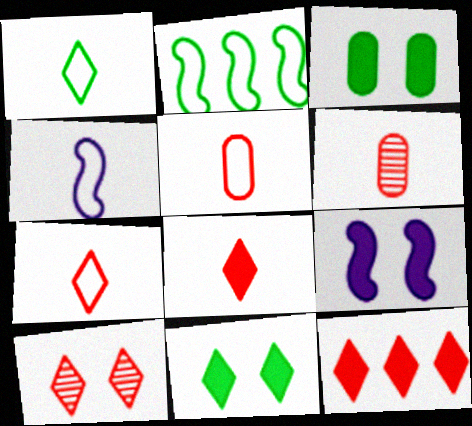[[1, 4, 5], 
[7, 10, 12]]